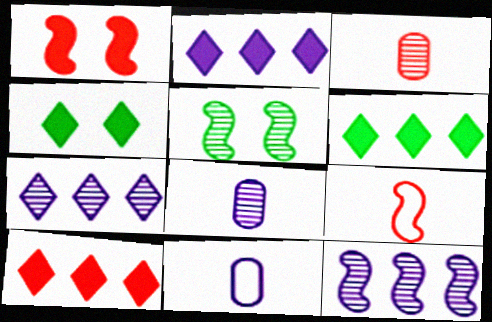[[2, 6, 10], 
[3, 5, 7], 
[5, 10, 11]]